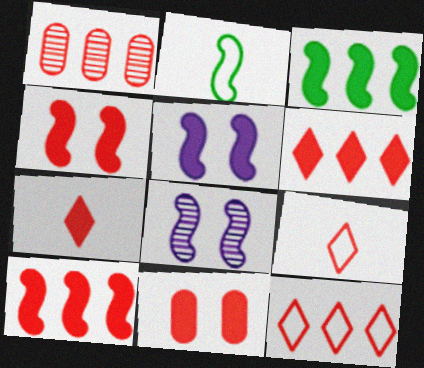[[1, 4, 9], 
[1, 10, 12], 
[2, 8, 10], 
[7, 10, 11]]